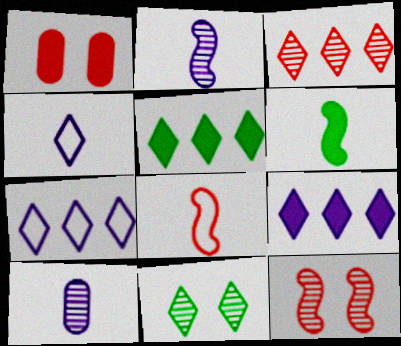[[1, 3, 8], 
[1, 6, 9], 
[2, 6, 8], 
[3, 5, 7]]